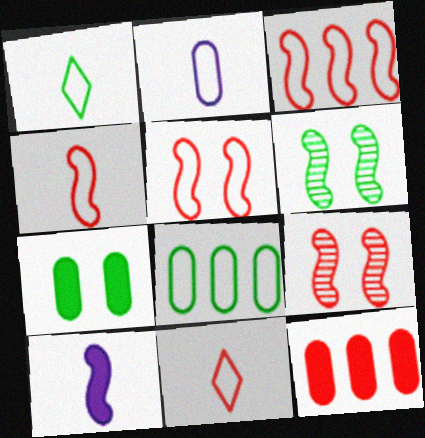[[1, 2, 4], 
[3, 4, 5], 
[3, 6, 10], 
[9, 11, 12]]